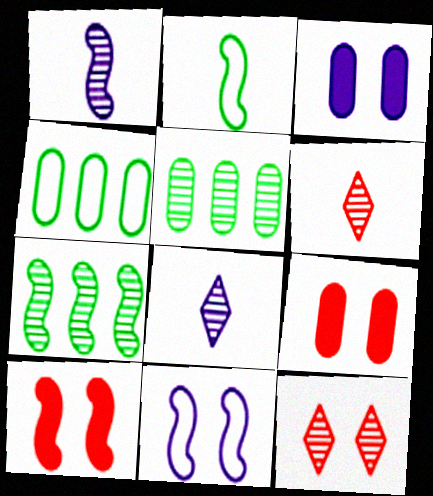[[1, 5, 12], 
[4, 8, 10]]